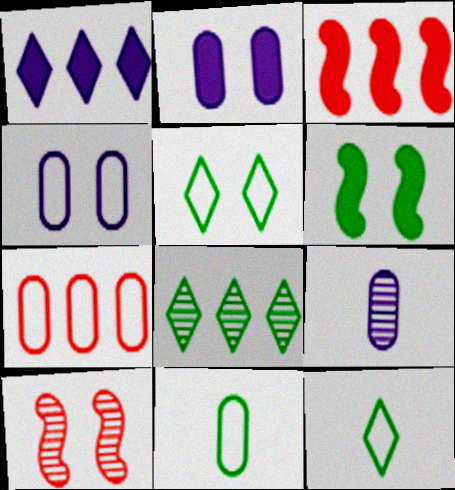[[1, 10, 11], 
[2, 5, 10], 
[3, 5, 9], 
[4, 7, 11], 
[6, 8, 11], 
[8, 9, 10]]